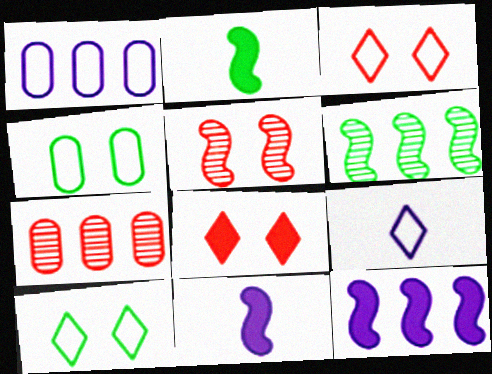[[7, 10, 11]]